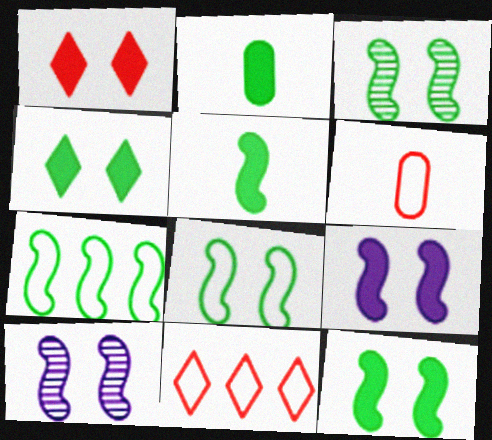[[2, 10, 11], 
[3, 5, 7], 
[3, 8, 12]]